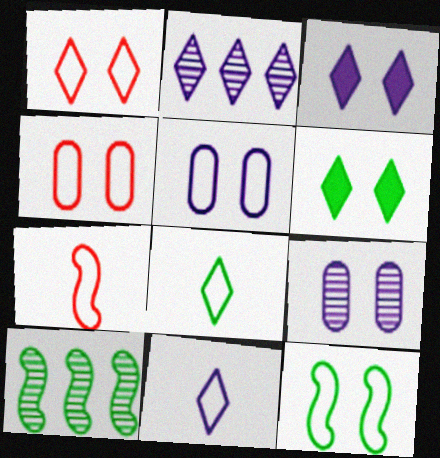[[1, 5, 12], 
[2, 3, 11]]